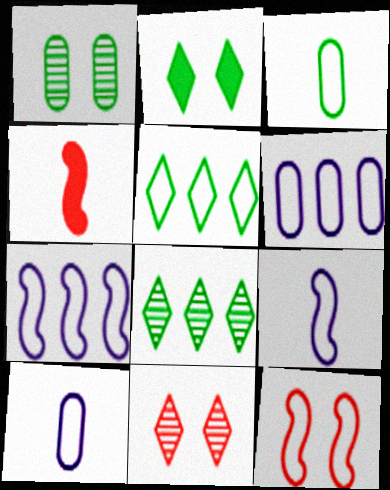[[5, 10, 12]]